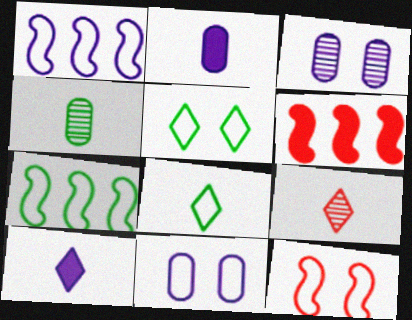[[1, 3, 10], 
[3, 6, 8], 
[5, 11, 12], 
[8, 9, 10]]